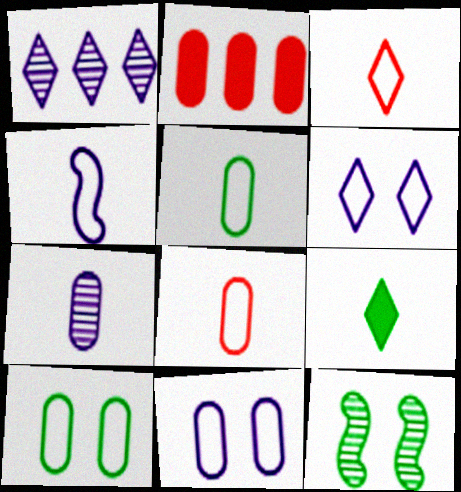[[2, 7, 10], 
[3, 4, 5]]